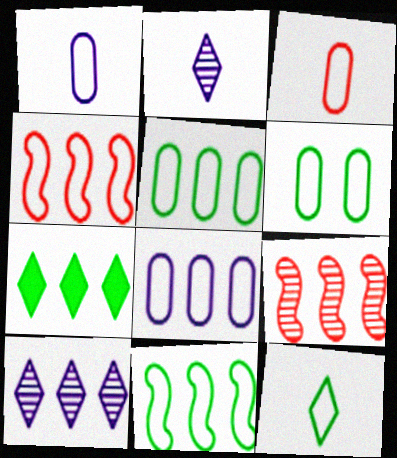[[3, 6, 8], 
[6, 11, 12], 
[7, 8, 9]]